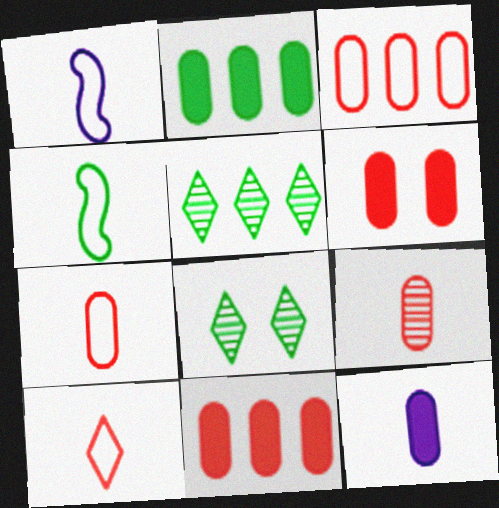[[1, 5, 6], 
[1, 8, 11], 
[2, 4, 8], 
[2, 6, 12], 
[3, 6, 9]]